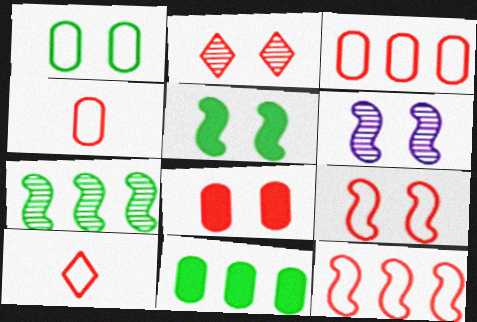[[2, 8, 9], 
[3, 9, 10], 
[5, 6, 9], 
[6, 10, 11]]